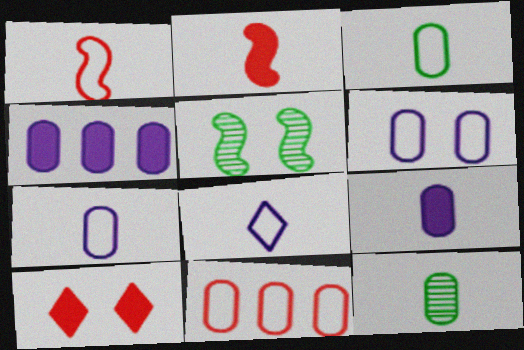[[1, 3, 8], 
[2, 8, 12], 
[3, 6, 11], 
[5, 6, 10]]